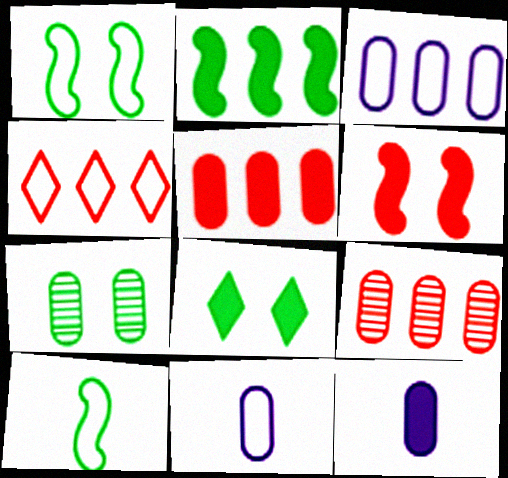[[1, 4, 11], 
[1, 7, 8], 
[5, 7, 11]]